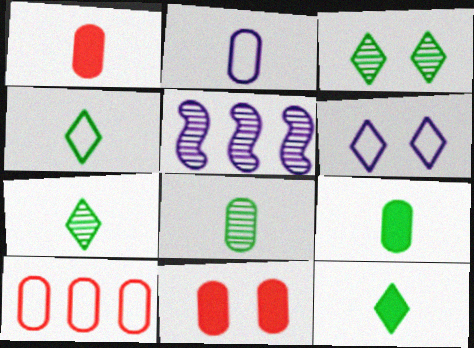[[1, 2, 8], 
[4, 5, 11], 
[4, 7, 12]]